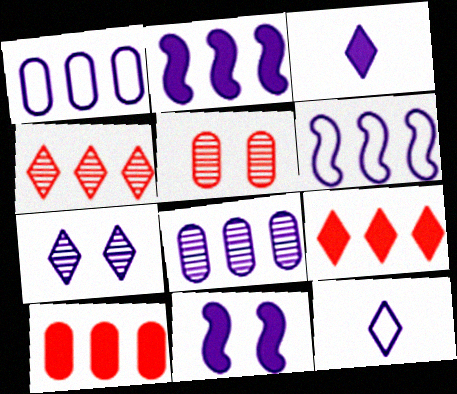[[8, 11, 12]]